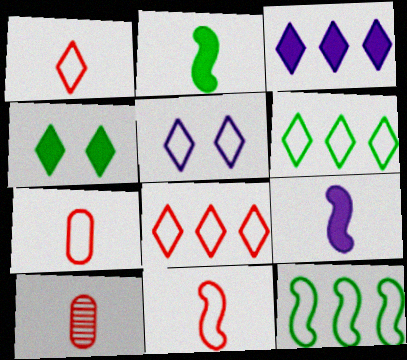[[1, 5, 6], 
[1, 7, 11], 
[5, 7, 12]]